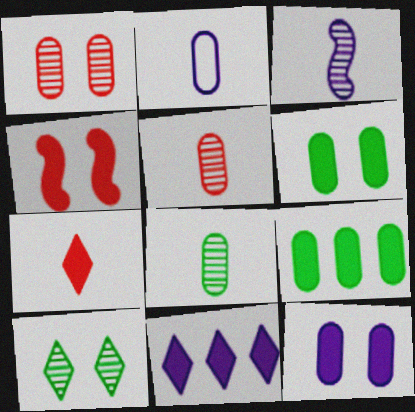[[1, 2, 9]]